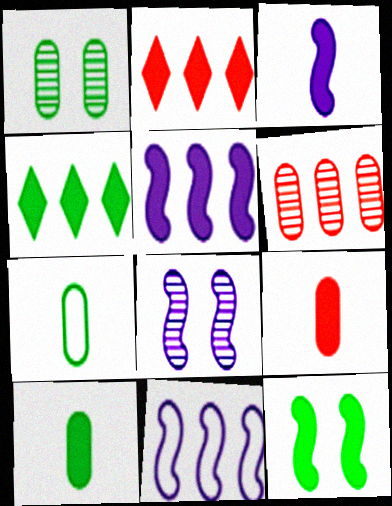[[2, 7, 8], 
[3, 8, 11], 
[4, 6, 11], 
[4, 10, 12]]